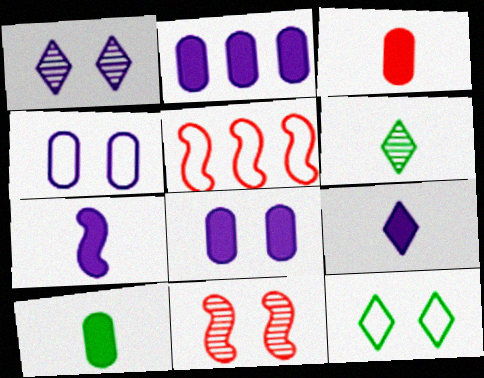[[1, 5, 10], 
[5, 6, 8], 
[8, 11, 12]]